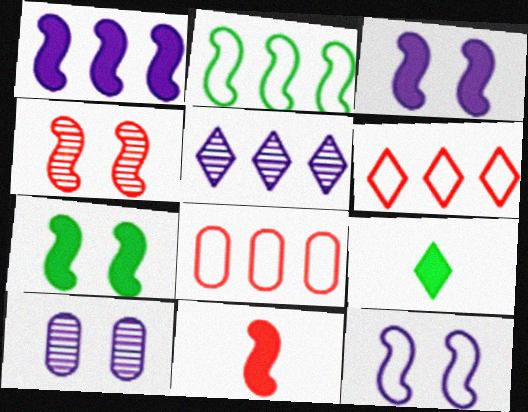[[1, 7, 11], 
[4, 7, 12]]